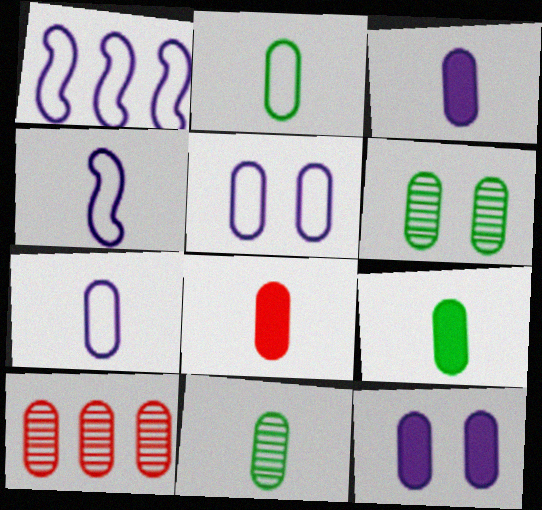[[2, 9, 11], 
[2, 10, 12], 
[3, 8, 9], 
[5, 9, 10], 
[7, 8, 11]]